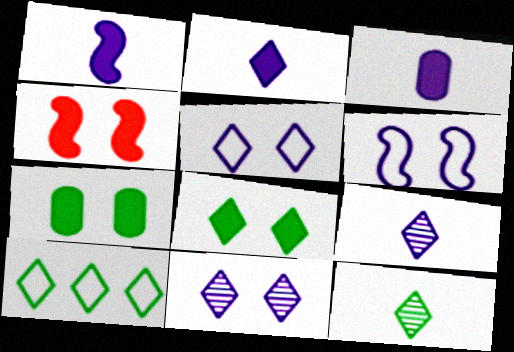[[1, 2, 3], 
[8, 10, 12]]